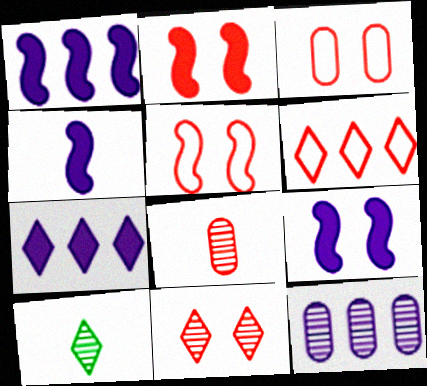[[1, 3, 10], 
[1, 4, 9], 
[2, 3, 11], 
[2, 6, 8]]